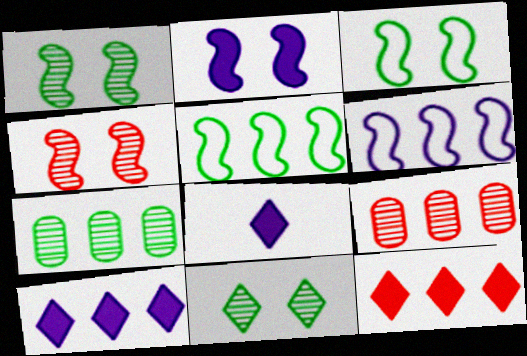[[2, 3, 4], 
[3, 8, 9], 
[5, 9, 10], 
[6, 7, 12]]